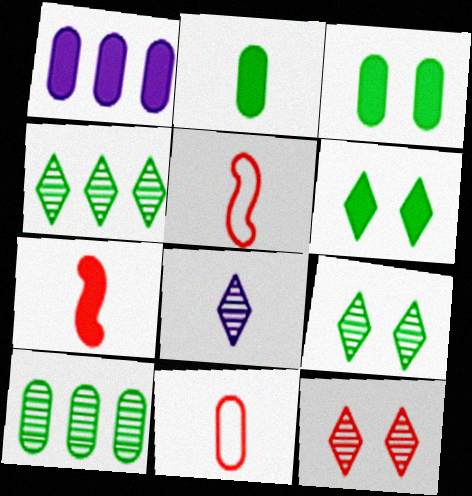[[1, 5, 9], 
[1, 6, 7], 
[2, 5, 8], 
[4, 8, 12]]